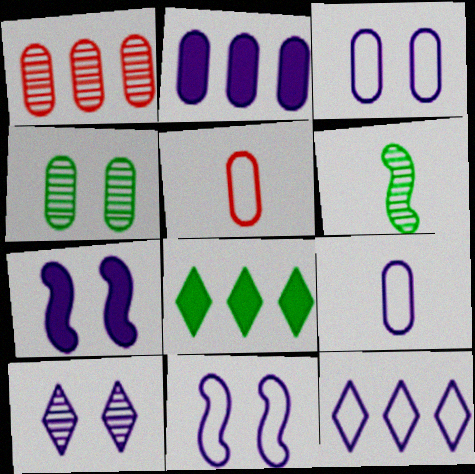[[1, 6, 10], 
[2, 4, 5], 
[3, 7, 10], 
[9, 11, 12]]